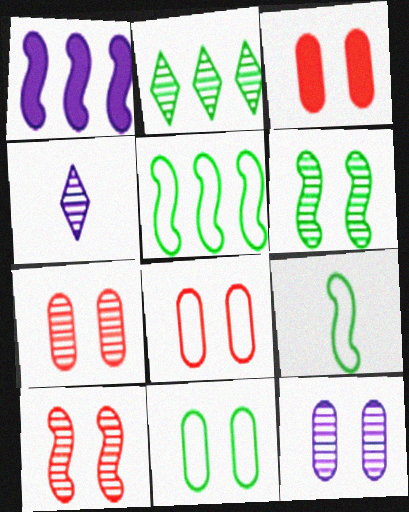[[1, 9, 10], 
[3, 4, 5], 
[3, 7, 8], 
[3, 11, 12]]